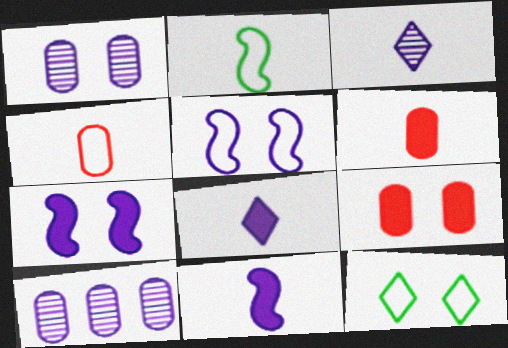[[2, 3, 6], 
[5, 8, 10]]